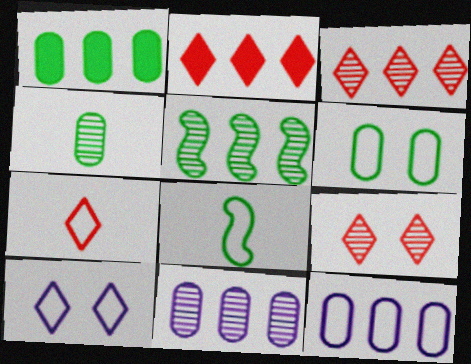[[1, 4, 6], 
[2, 5, 12], 
[2, 7, 9], 
[3, 5, 11]]